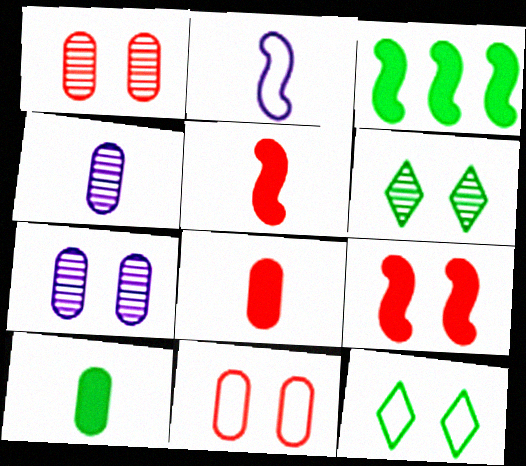[[7, 9, 12]]